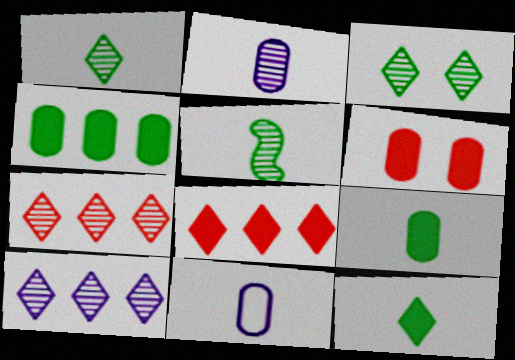[]